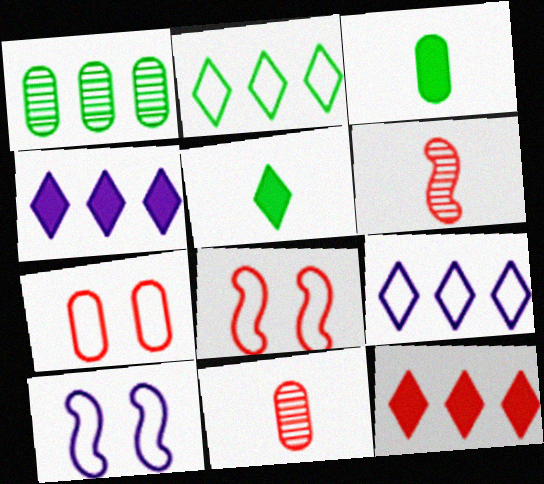[[6, 7, 12], 
[8, 11, 12]]